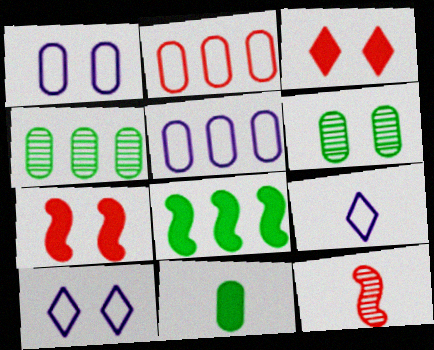[[2, 3, 12], 
[4, 7, 9], 
[6, 7, 10], 
[9, 11, 12]]